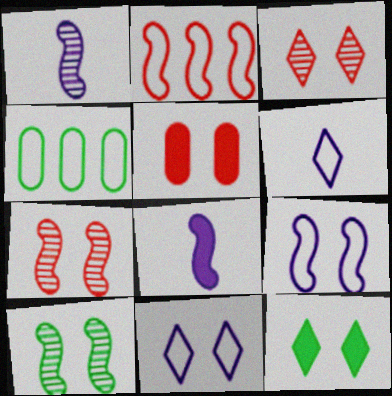[[2, 8, 10], 
[3, 4, 8], 
[3, 11, 12], 
[5, 10, 11]]